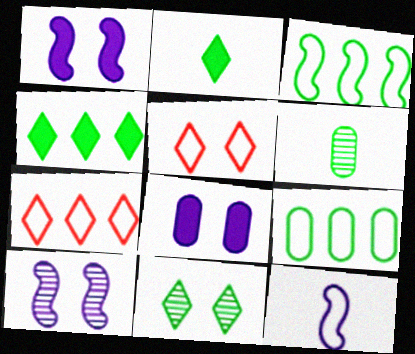[[1, 6, 7], 
[5, 9, 12]]